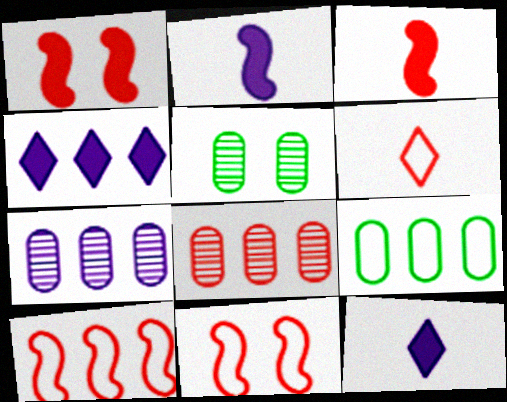[[1, 6, 8], 
[5, 10, 12]]